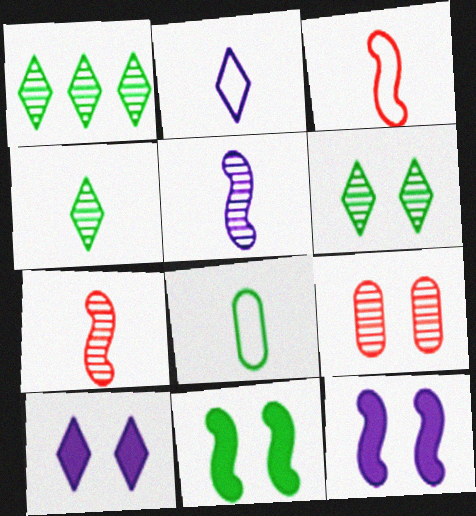[[1, 4, 6], 
[1, 5, 9], 
[1, 8, 11], 
[2, 3, 8]]